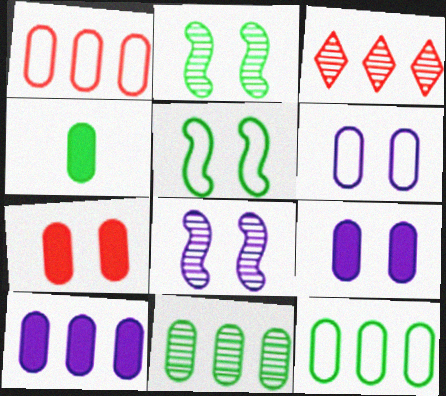[[1, 10, 11], 
[4, 7, 10]]